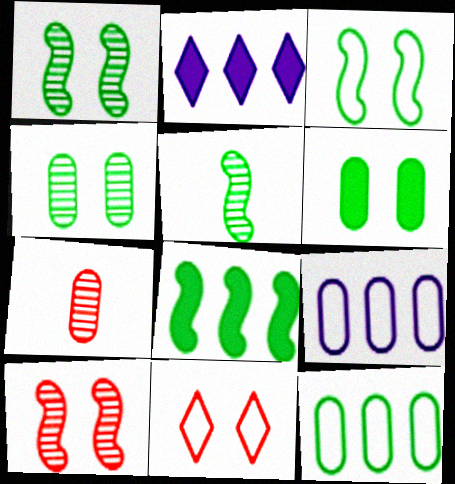[[2, 3, 7], 
[3, 5, 8], 
[6, 7, 9]]